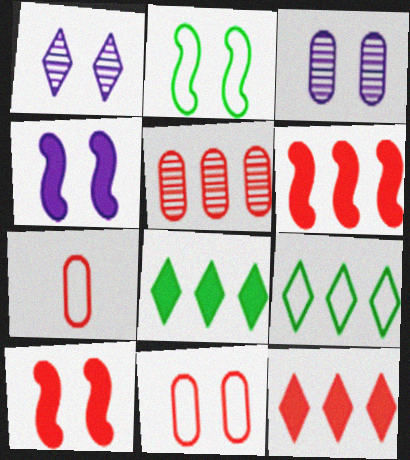[]